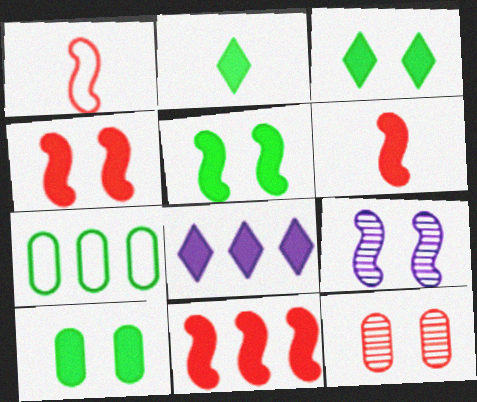[[3, 5, 10], 
[4, 6, 11], 
[6, 8, 10]]